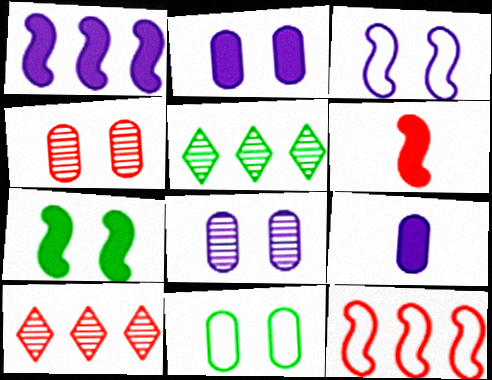[[1, 6, 7], 
[2, 4, 11]]